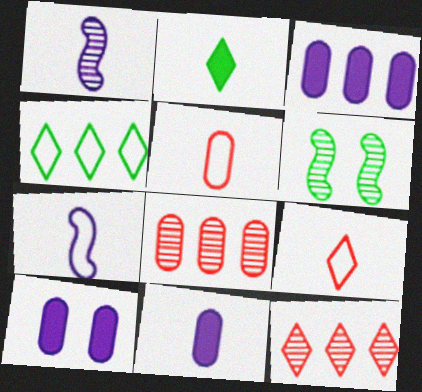[[1, 2, 5], 
[3, 6, 9], 
[3, 10, 11]]